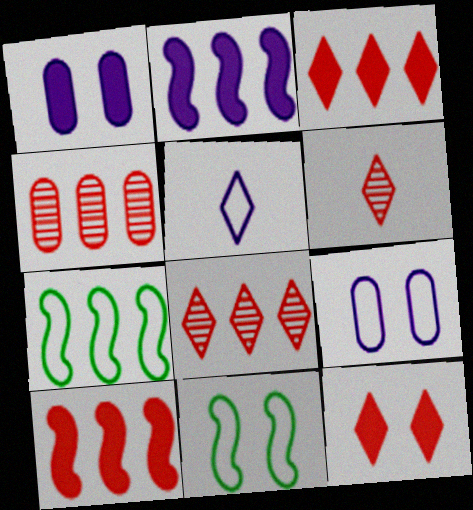[[1, 6, 7]]